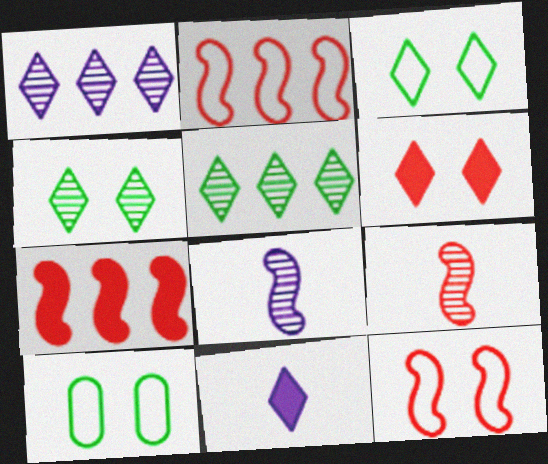[[7, 9, 12]]